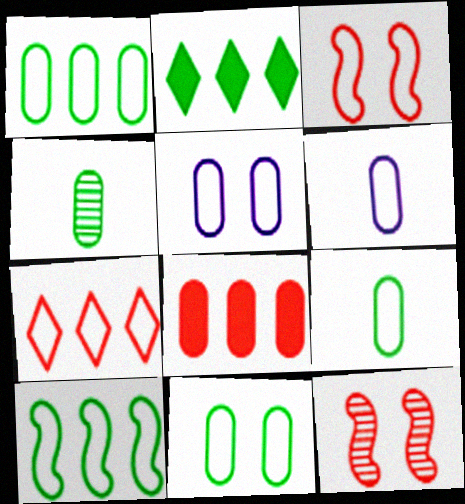[[1, 9, 11], 
[2, 6, 12], 
[4, 5, 8]]